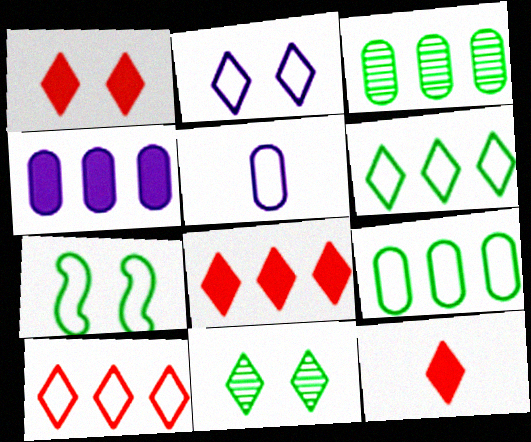[[1, 2, 11], 
[1, 8, 12], 
[5, 7, 10]]